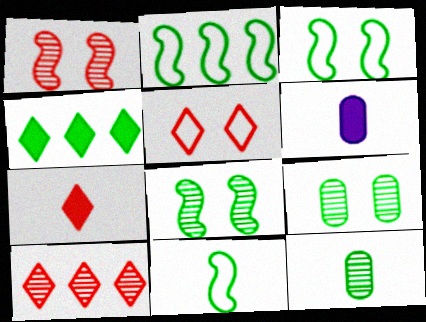[[2, 3, 11], 
[3, 4, 12], 
[3, 6, 10], 
[4, 9, 11], 
[5, 7, 10]]